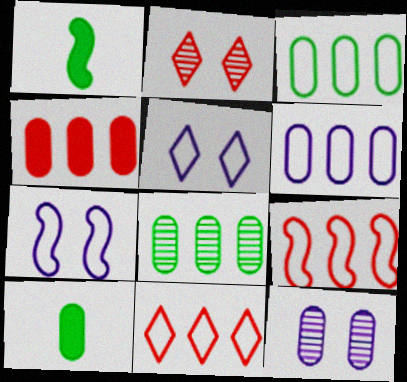[[1, 2, 6], 
[1, 11, 12], 
[4, 6, 8]]